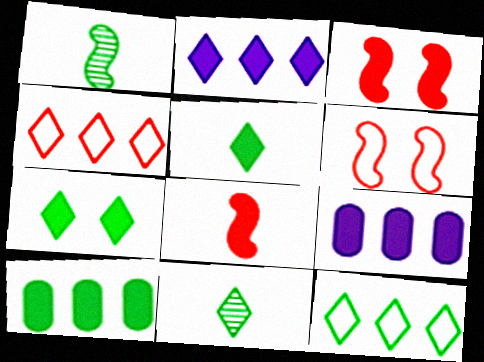[[3, 5, 9], 
[6, 9, 11], 
[7, 8, 9], 
[7, 11, 12]]